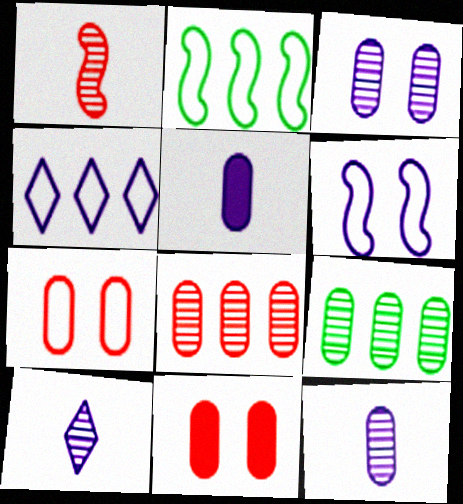[[2, 10, 11], 
[5, 7, 9]]